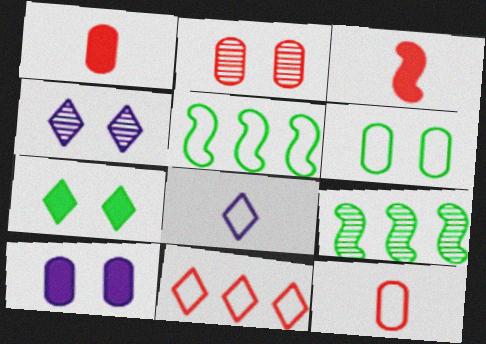[[1, 4, 5], 
[2, 3, 11], 
[2, 6, 10]]